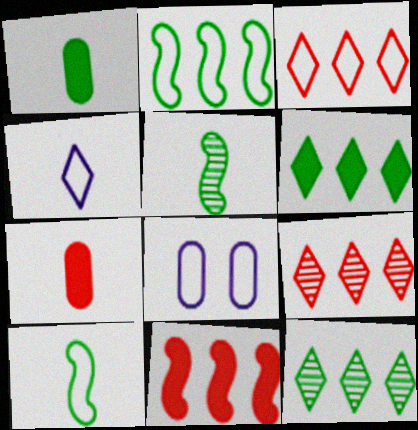[[3, 8, 10], 
[4, 5, 7]]